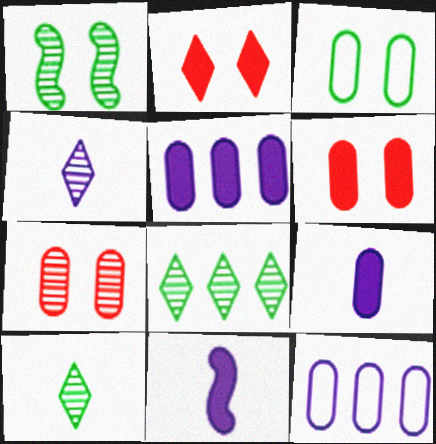[]